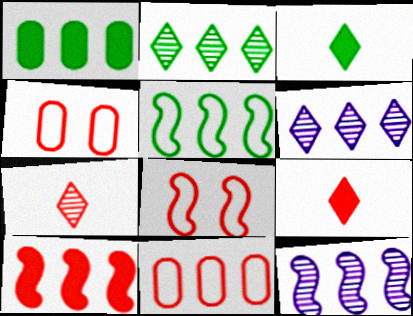[[1, 2, 5], 
[3, 4, 12], 
[4, 7, 10], 
[5, 10, 12]]